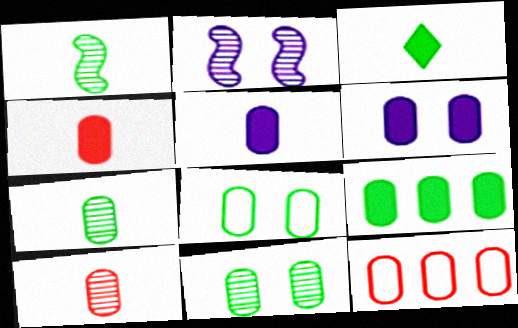[[2, 3, 12], 
[4, 6, 9], 
[5, 11, 12], 
[6, 7, 12], 
[7, 8, 9]]